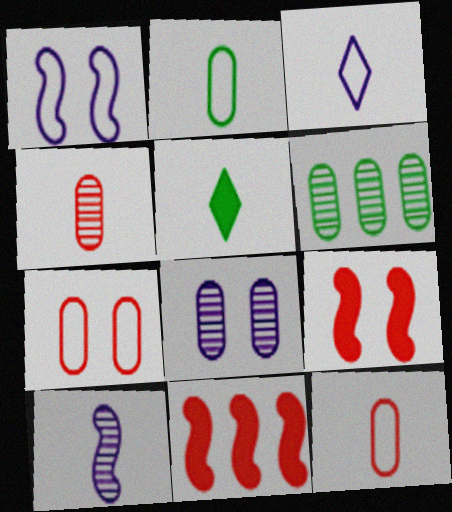[[3, 6, 9], 
[4, 6, 8], 
[5, 10, 12]]